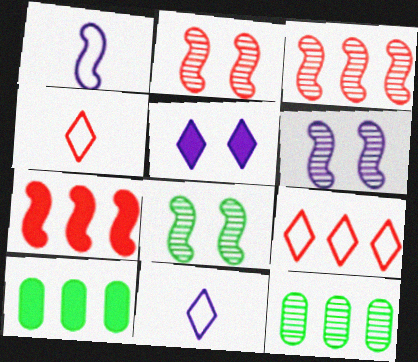[[1, 7, 8], 
[2, 6, 8], 
[2, 10, 11], 
[4, 6, 10]]